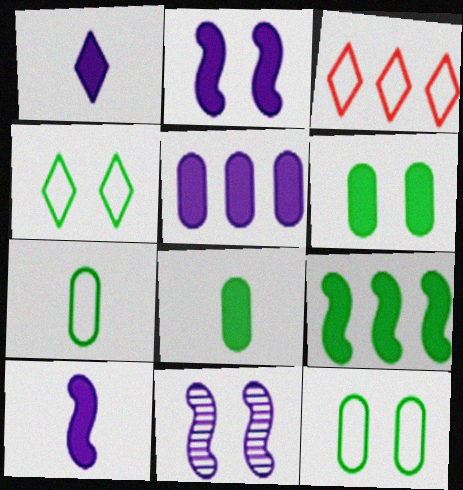[[1, 2, 5], 
[3, 8, 11]]